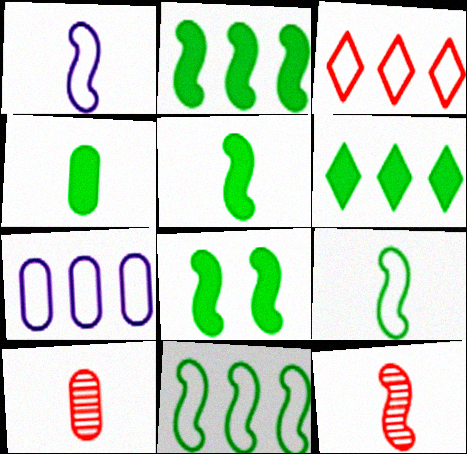[[1, 5, 12], 
[2, 5, 8], 
[3, 7, 11], 
[4, 6, 8]]